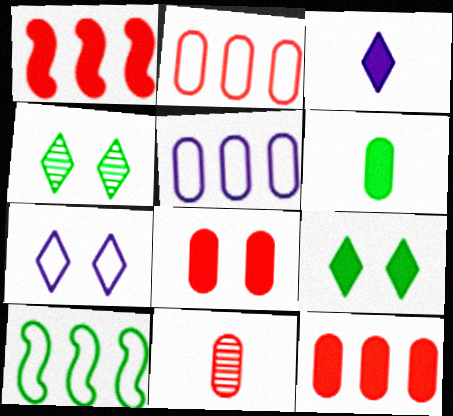[[2, 8, 11], 
[4, 6, 10]]